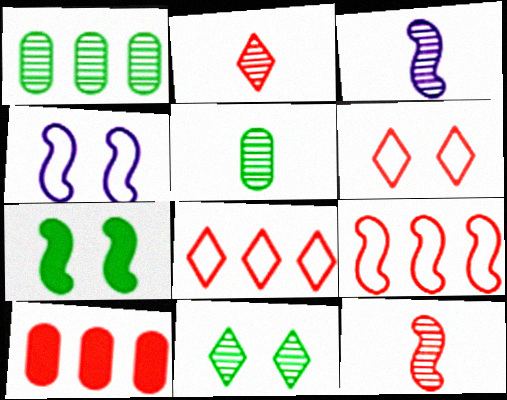[[2, 3, 5], 
[3, 7, 9], 
[6, 10, 12]]